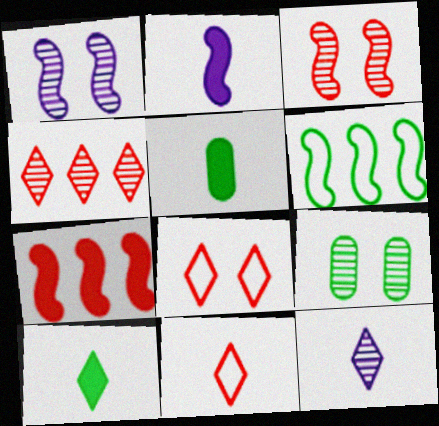[[2, 3, 6], 
[6, 9, 10], 
[10, 11, 12]]